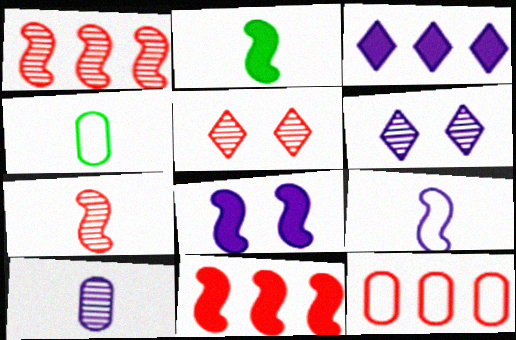[[2, 6, 12], 
[2, 7, 9], 
[2, 8, 11], 
[4, 6, 11]]